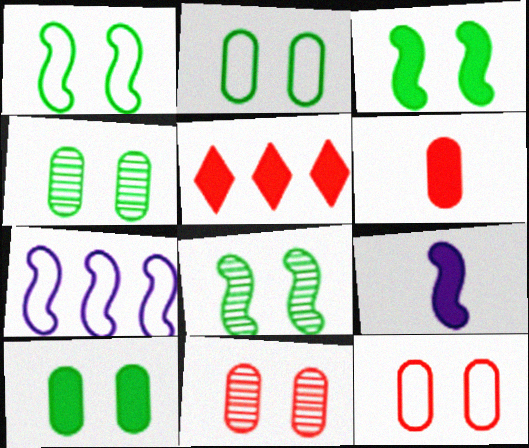[[1, 3, 8], 
[2, 4, 10], 
[5, 9, 10]]